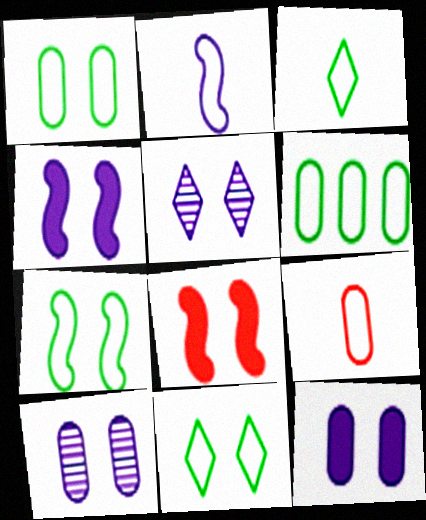[[1, 5, 8], 
[1, 7, 11], 
[2, 3, 9], 
[3, 6, 7], 
[8, 10, 11]]